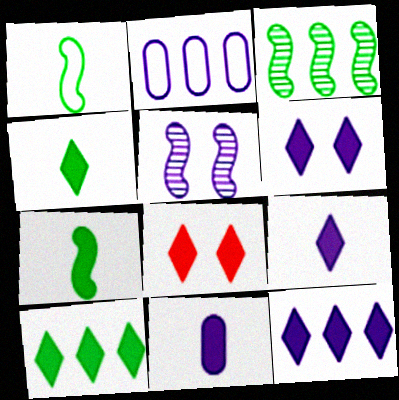[[2, 5, 9], 
[4, 8, 12], 
[6, 9, 12], 
[8, 9, 10]]